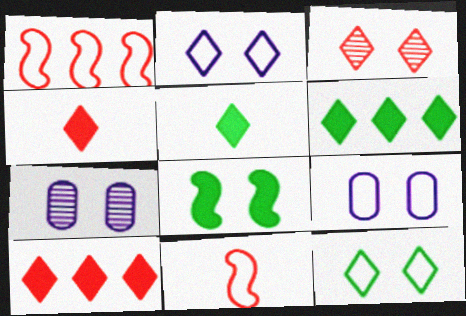[[1, 5, 7], 
[3, 8, 9], 
[6, 7, 11]]